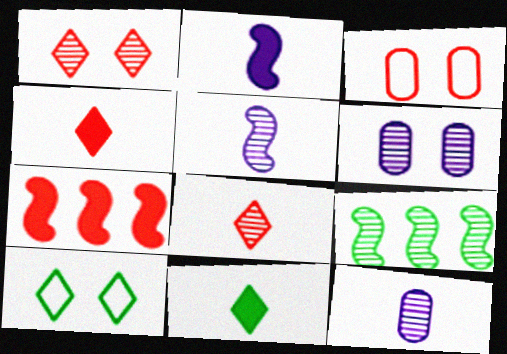[[1, 9, 12], 
[3, 7, 8], 
[6, 8, 9], 
[7, 10, 12]]